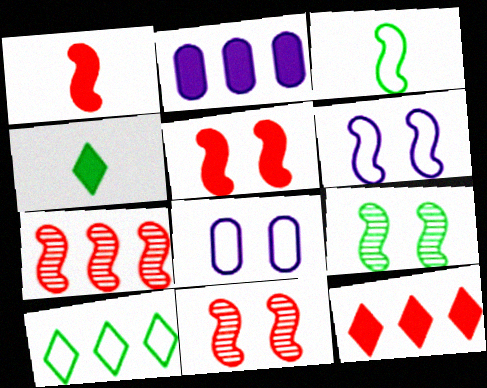[[2, 4, 5], 
[2, 7, 10], 
[4, 7, 8], 
[5, 6, 9]]